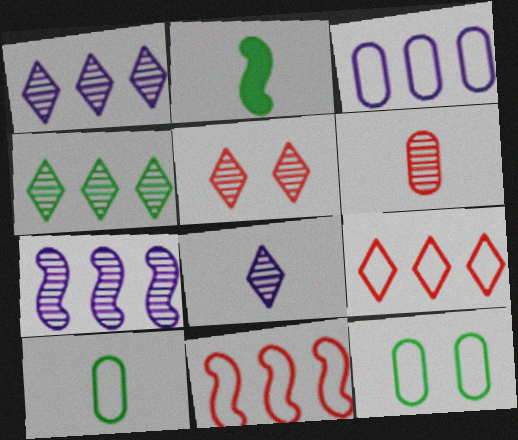[[2, 3, 5], 
[2, 4, 12], 
[4, 5, 8]]